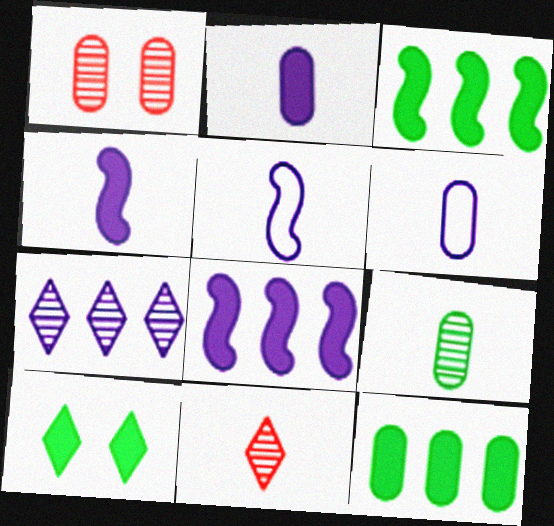[[1, 6, 12]]